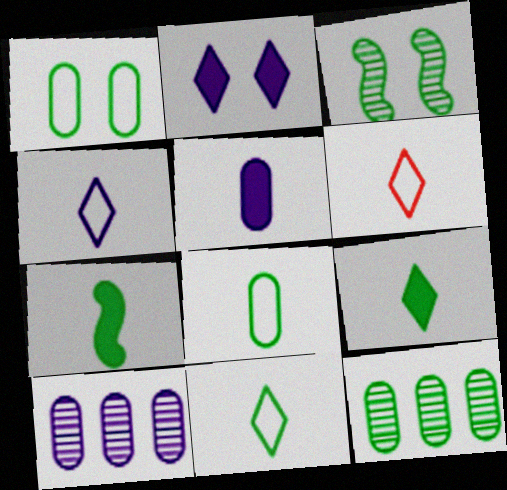[[4, 6, 11]]